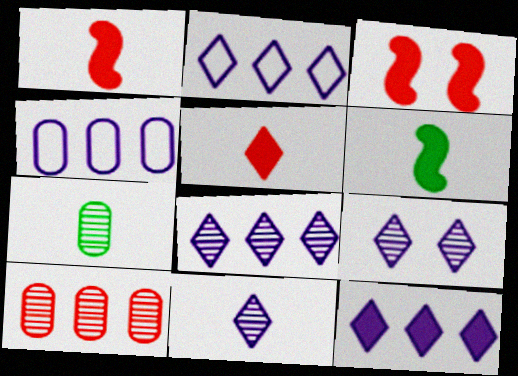[[2, 3, 7], 
[2, 8, 12], 
[8, 9, 11]]